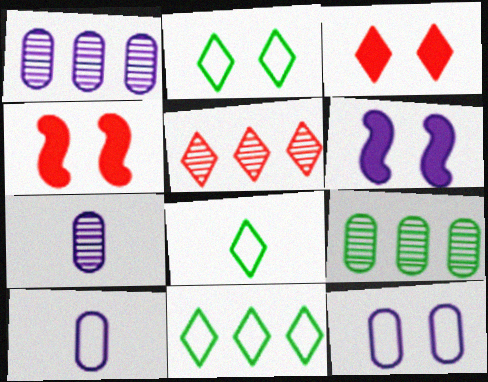[[1, 4, 8], 
[2, 8, 11], 
[4, 7, 11]]